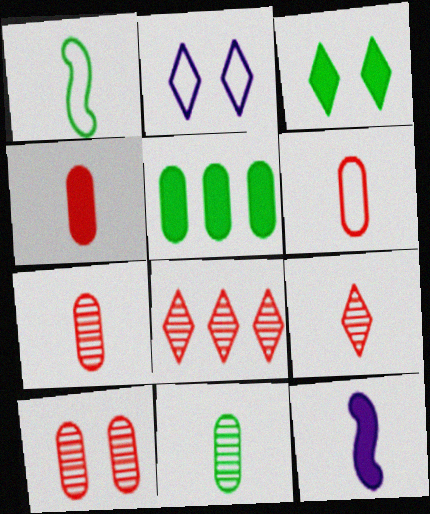[[4, 6, 7]]